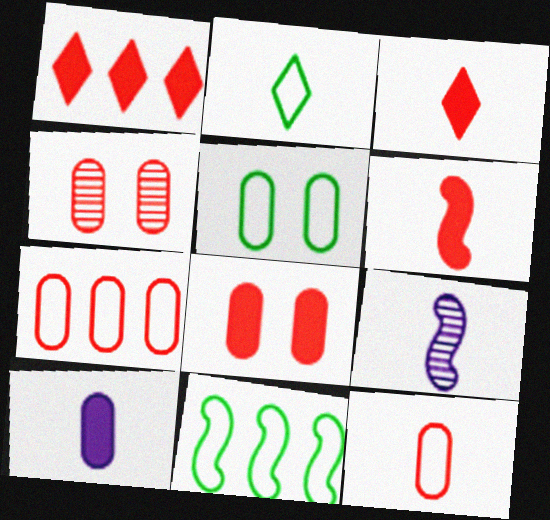[[1, 5, 9], 
[1, 6, 8], 
[2, 5, 11]]